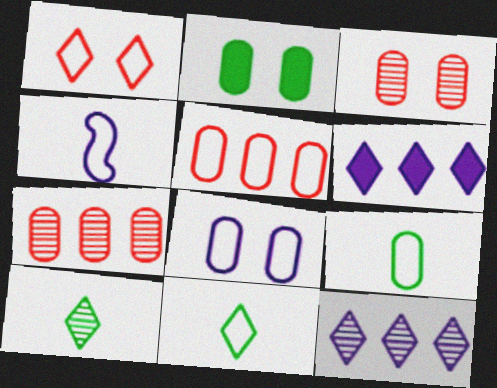[[1, 6, 10], 
[2, 3, 8], 
[5, 8, 9]]